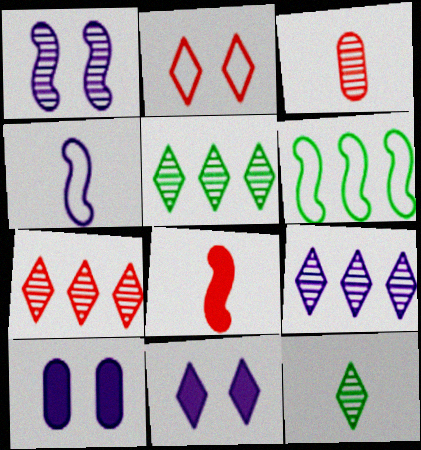[[1, 3, 5], 
[1, 6, 8], 
[3, 6, 11], 
[4, 9, 10], 
[5, 7, 9]]